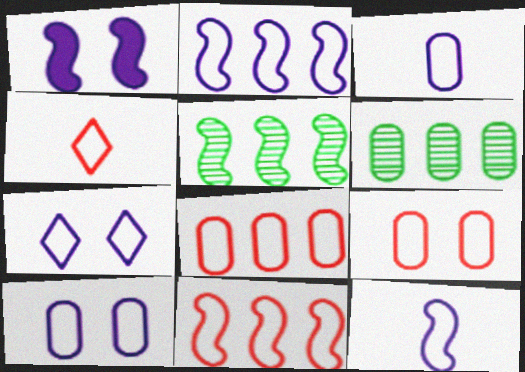[[1, 4, 6], 
[2, 3, 7], 
[4, 9, 11]]